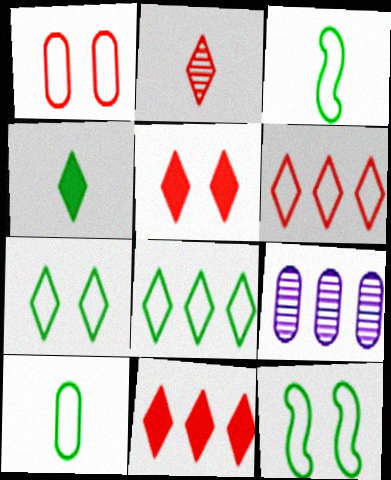[[2, 5, 6], 
[3, 5, 9], 
[8, 10, 12]]